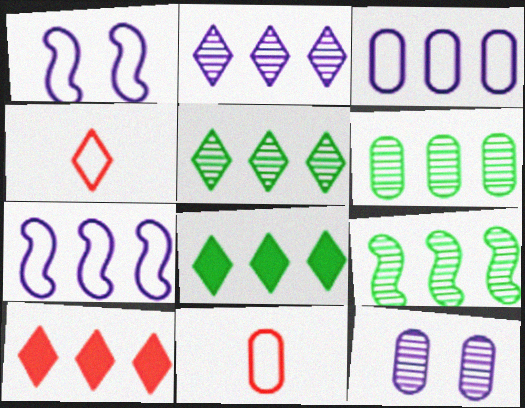[[3, 9, 10], 
[5, 6, 9], 
[6, 7, 10]]